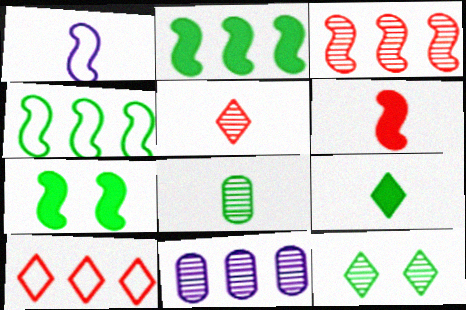[[1, 3, 7], 
[2, 10, 11]]